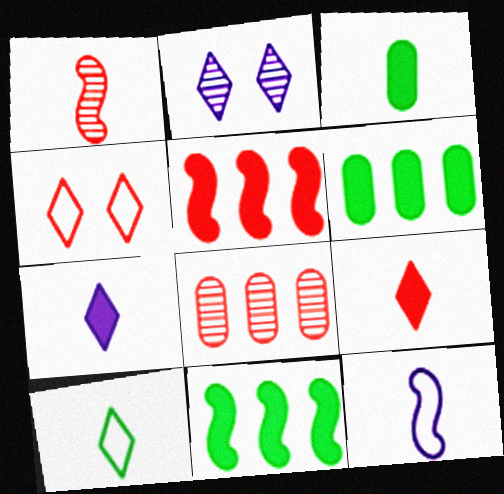[]